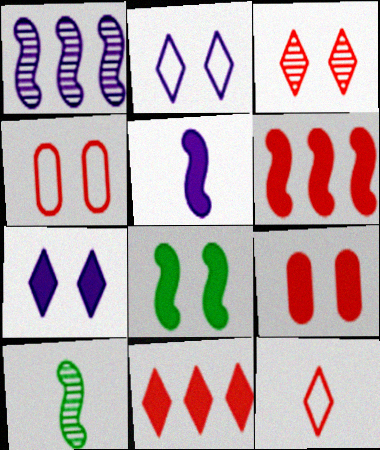[[3, 11, 12], 
[5, 6, 8], 
[7, 8, 9]]